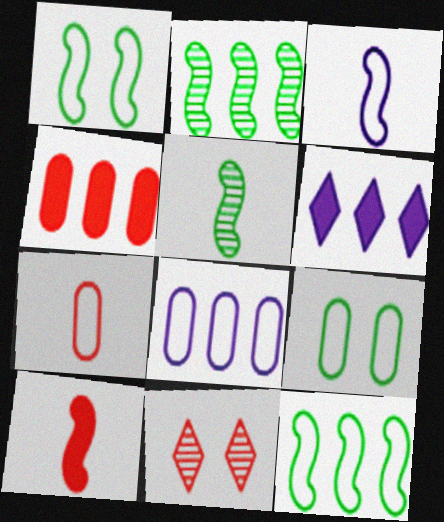[[3, 5, 10], 
[7, 8, 9]]